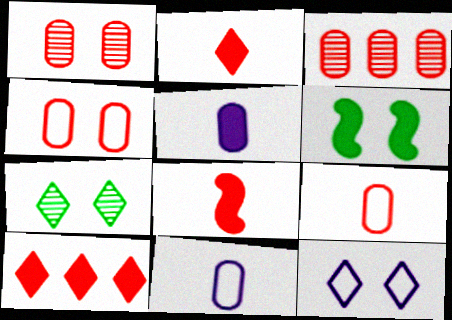[[1, 6, 12], 
[5, 6, 10]]